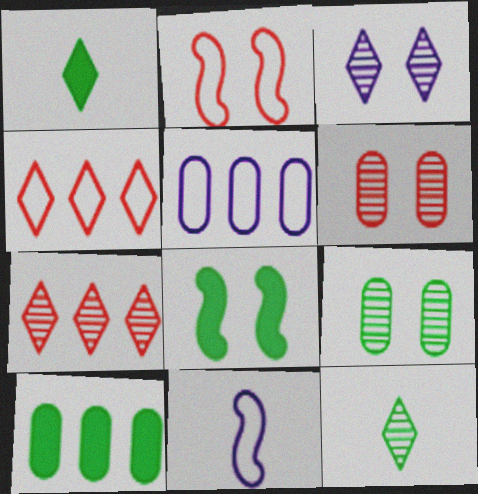[[1, 3, 4], 
[1, 8, 10], 
[3, 7, 12]]